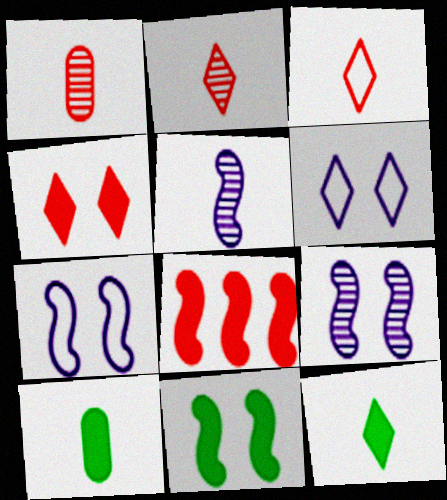[[3, 5, 10]]